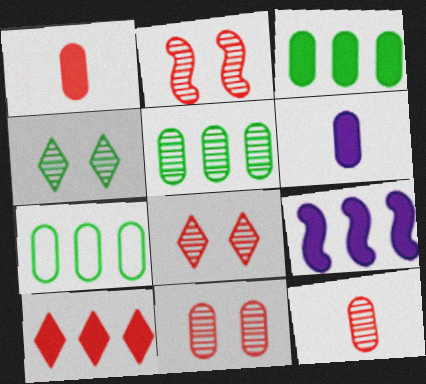[[2, 8, 11], 
[3, 5, 7], 
[3, 9, 10], 
[6, 7, 11]]